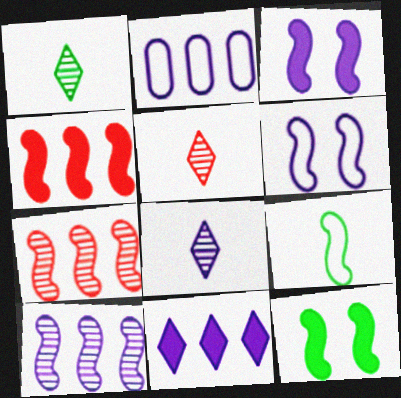[[1, 5, 8], 
[2, 3, 8], 
[2, 5, 12], 
[2, 10, 11], 
[3, 7, 9]]